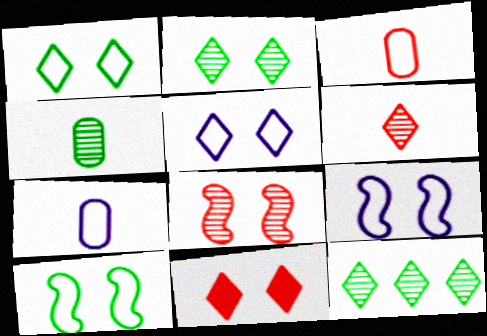[[2, 5, 11]]